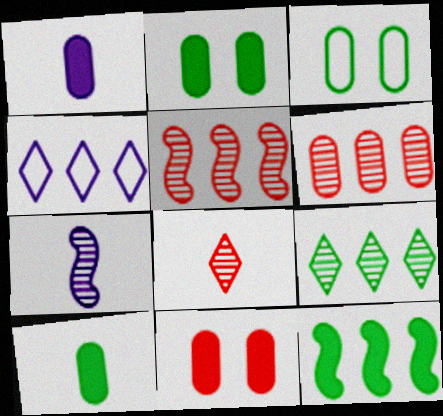[[1, 3, 6], 
[4, 6, 12]]